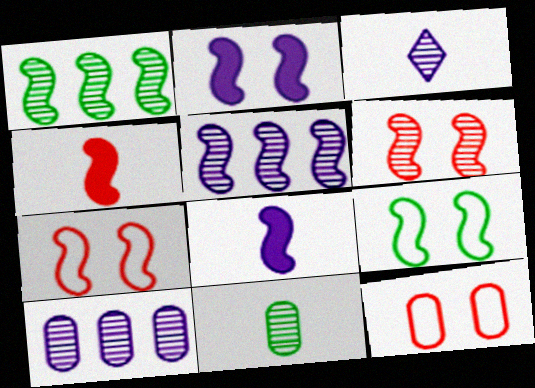[[1, 7, 8], 
[2, 6, 9], 
[4, 5, 9]]